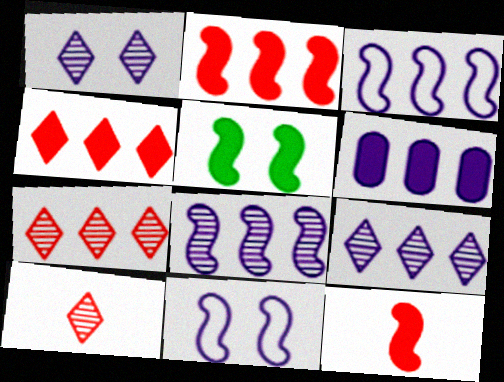[[3, 6, 9]]